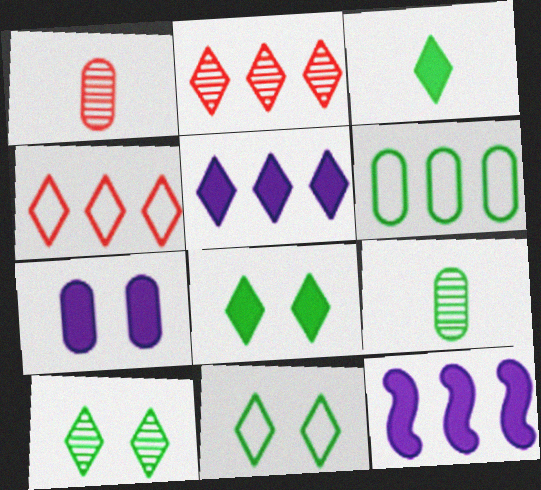[[1, 6, 7], 
[1, 11, 12], 
[2, 6, 12], 
[8, 10, 11]]